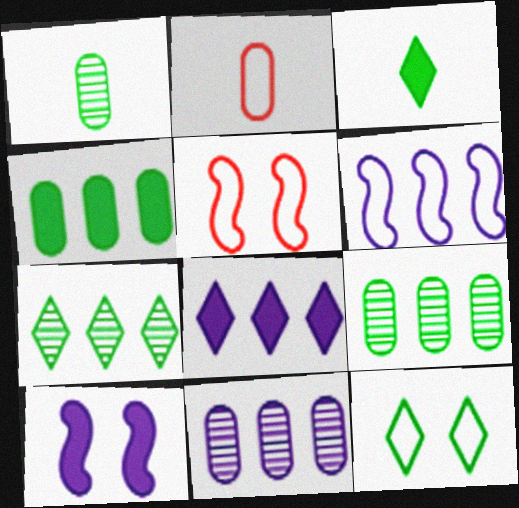[[1, 5, 8], 
[2, 6, 12], 
[2, 7, 10], 
[3, 5, 11], 
[3, 7, 12], 
[6, 8, 11]]